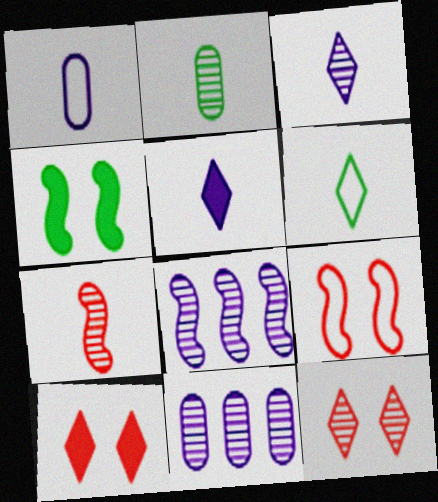[[2, 3, 7], 
[2, 8, 12]]